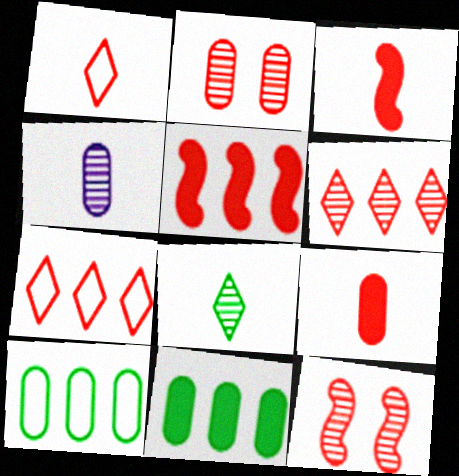[[1, 2, 5], 
[2, 3, 7], 
[7, 9, 12]]